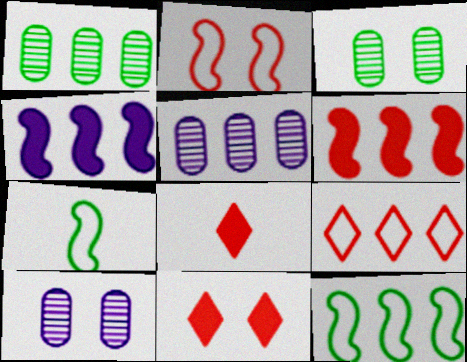[[1, 4, 9], 
[5, 7, 11], 
[8, 10, 12]]